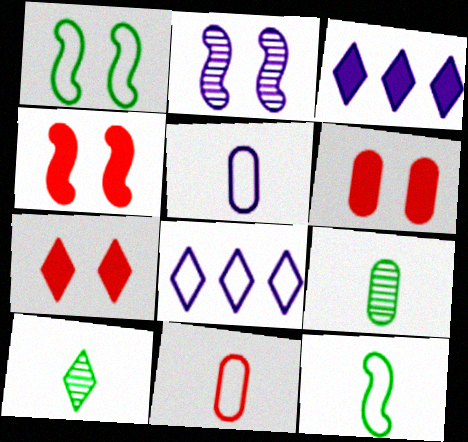[[1, 2, 4], 
[1, 8, 11], 
[2, 3, 5], 
[4, 6, 7], 
[4, 8, 9], 
[7, 8, 10]]